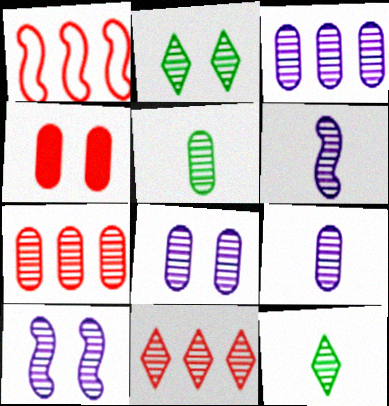[[2, 6, 7], 
[3, 8, 9], 
[5, 7, 8], 
[5, 10, 11], 
[7, 10, 12]]